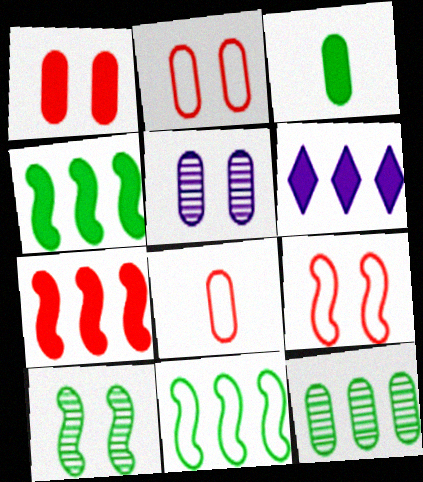[[6, 8, 10]]